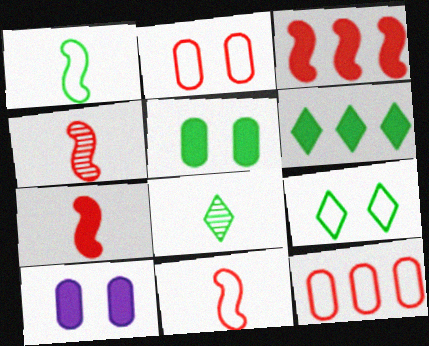[[4, 7, 11], 
[6, 7, 10], 
[6, 8, 9]]